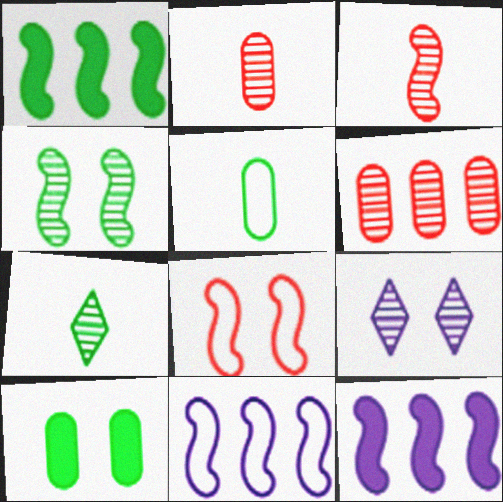[[8, 9, 10]]